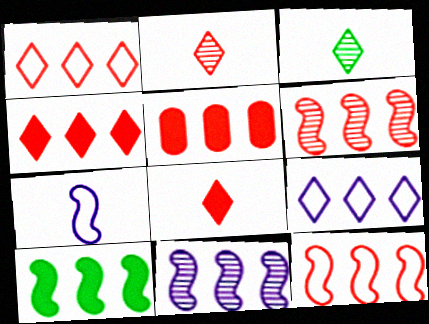[[1, 5, 6], 
[10, 11, 12]]